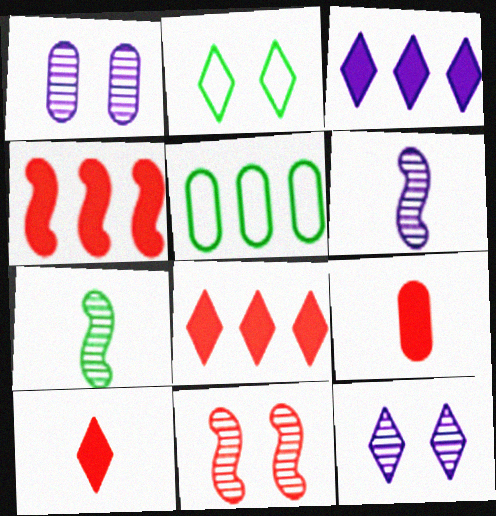[[1, 5, 9]]